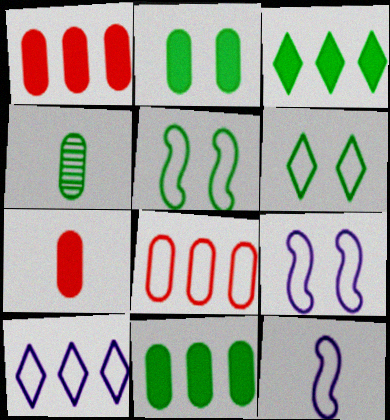[[3, 4, 5], 
[6, 8, 12]]